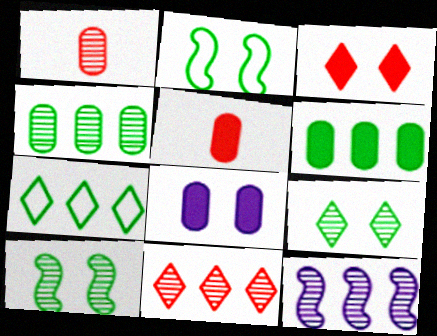[[1, 9, 12], 
[4, 11, 12], 
[5, 6, 8]]